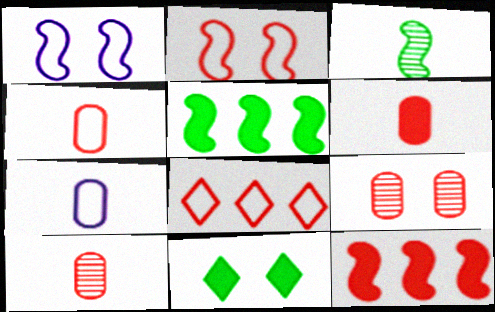[[1, 3, 12], 
[1, 9, 11], 
[2, 4, 8], 
[4, 6, 10]]